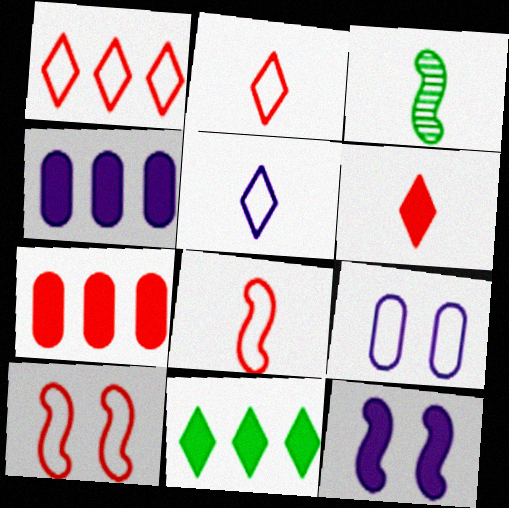[]